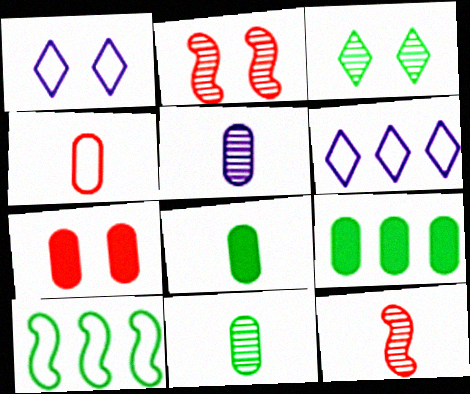[[1, 4, 10], 
[1, 9, 12], 
[2, 6, 8], 
[3, 8, 10], 
[4, 5, 8]]